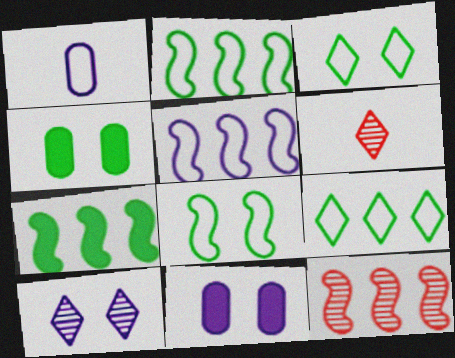[[2, 6, 11], 
[4, 5, 6], 
[5, 7, 12]]